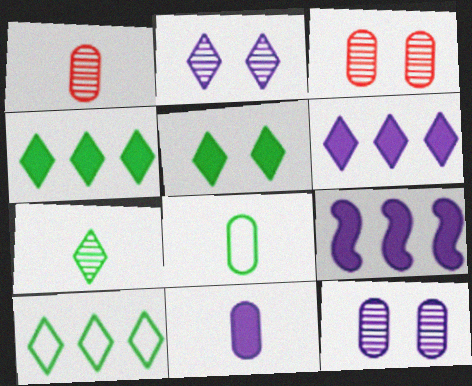[[1, 8, 11], 
[5, 7, 10]]